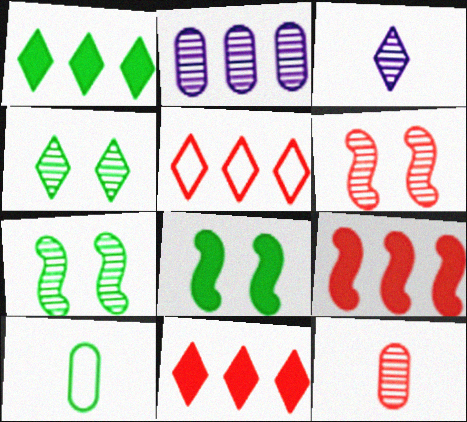[[1, 7, 10]]